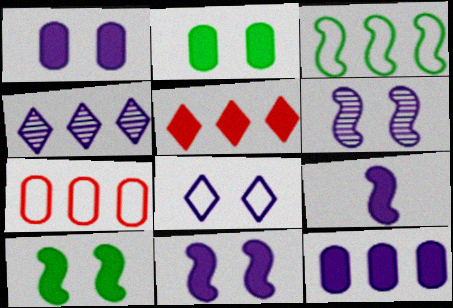[[1, 6, 8], 
[2, 5, 9]]